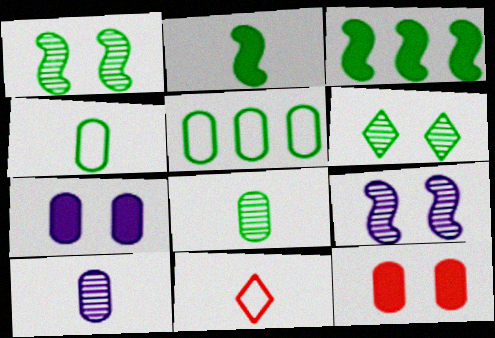[[2, 5, 6], 
[2, 10, 11], 
[3, 4, 6], 
[5, 10, 12]]